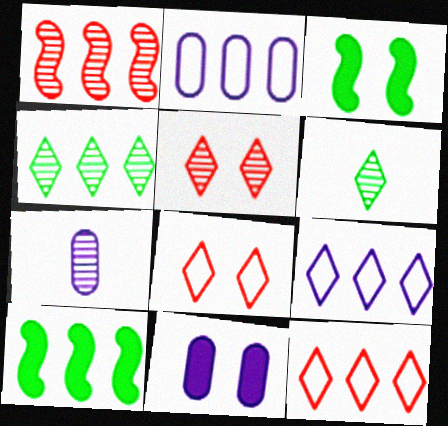[[2, 7, 11], 
[3, 7, 12], 
[7, 8, 10]]